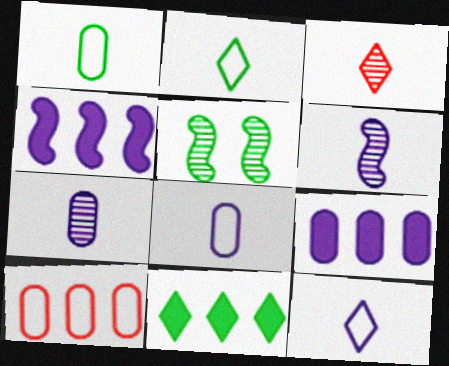[[1, 5, 11]]